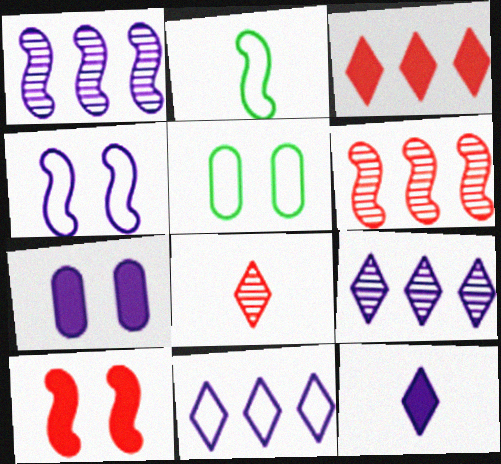[[1, 2, 10], 
[5, 6, 12]]